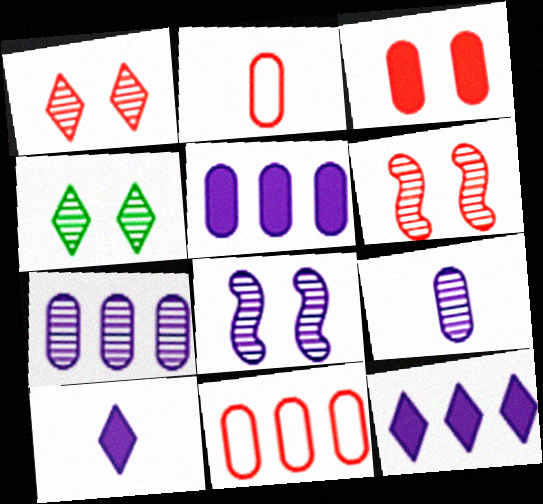[]